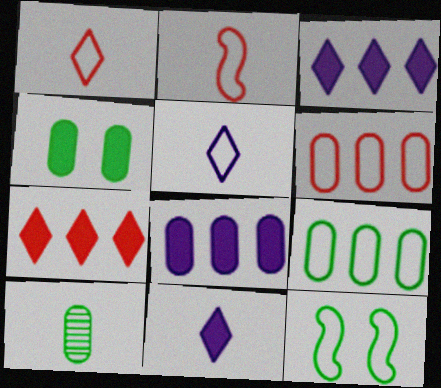[[2, 10, 11], 
[4, 9, 10], 
[5, 6, 12]]